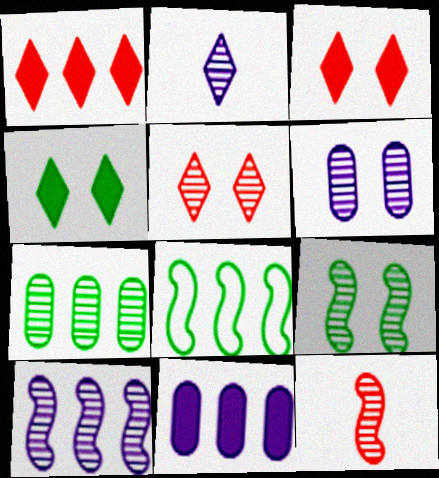[[2, 6, 10], 
[5, 6, 9], 
[9, 10, 12]]